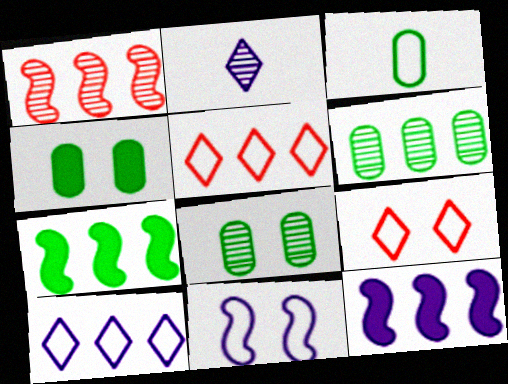[[1, 2, 8], 
[3, 4, 6], 
[3, 5, 11], 
[5, 6, 12]]